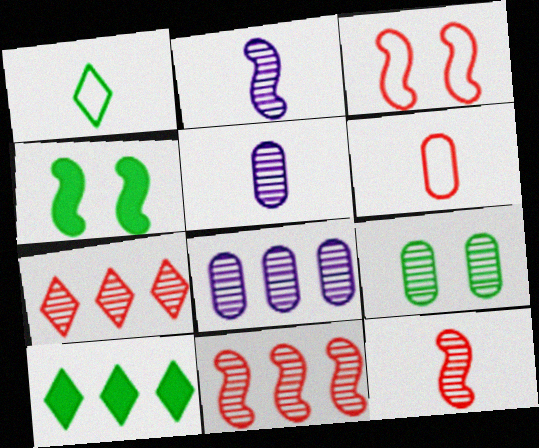[[2, 7, 9], 
[3, 5, 10]]